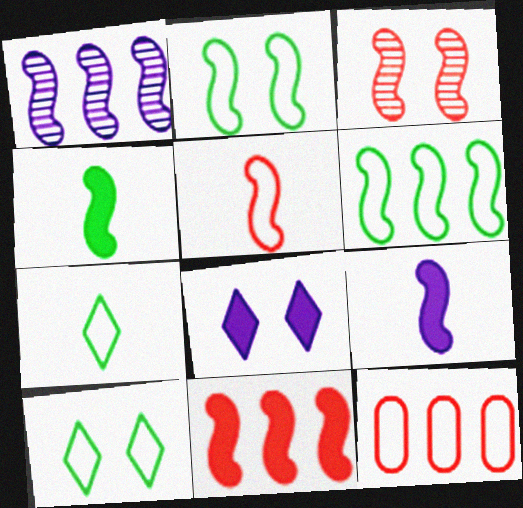[[1, 6, 11], 
[3, 5, 11], 
[3, 6, 9]]